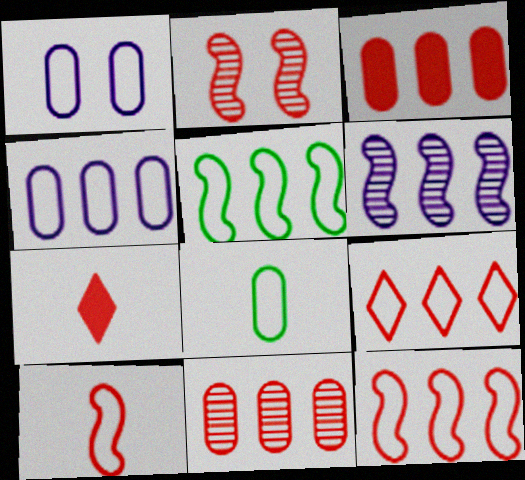[[4, 5, 9]]